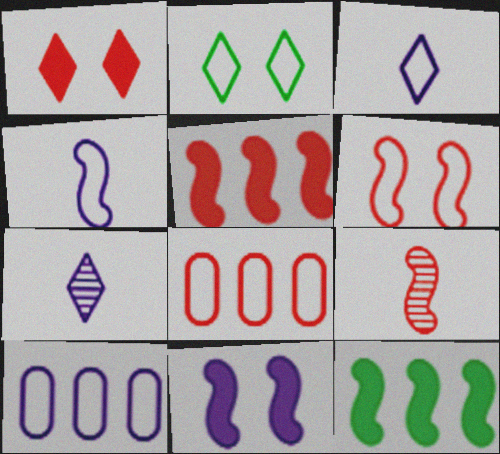[[1, 8, 9], 
[2, 4, 8], 
[5, 6, 9], 
[7, 10, 11]]